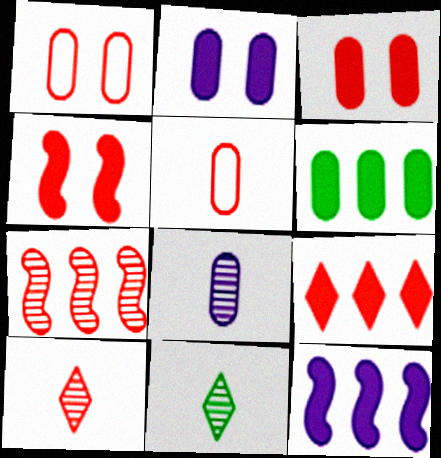[[1, 6, 8], 
[1, 11, 12], 
[6, 9, 12]]